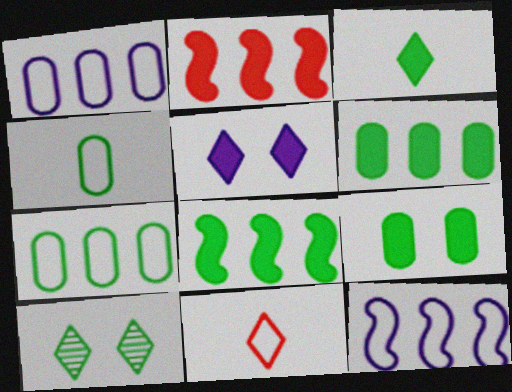[[3, 8, 9], 
[4, 8, 10]]